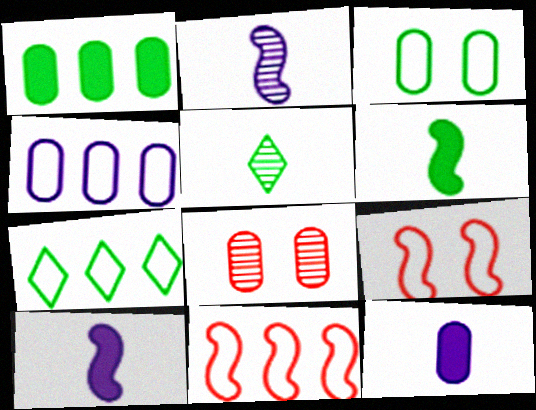[[4, 7, 11], 
[7, 8, 10]]